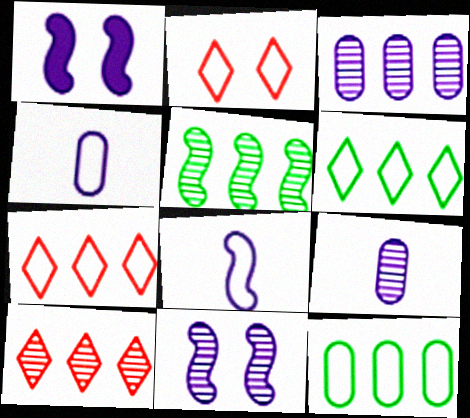[[2, 8, 12], 
[3, 5, 10]]